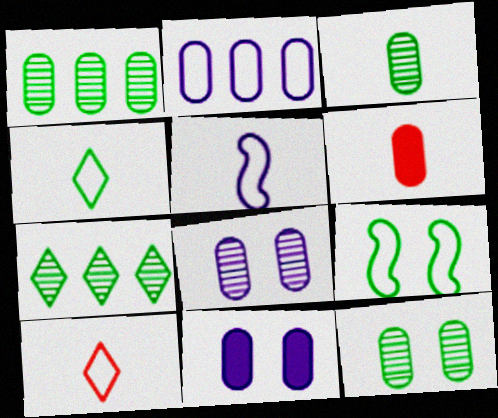[[1, 3, 12], 
[2, 6, 12], 
[2, 9, 10]]